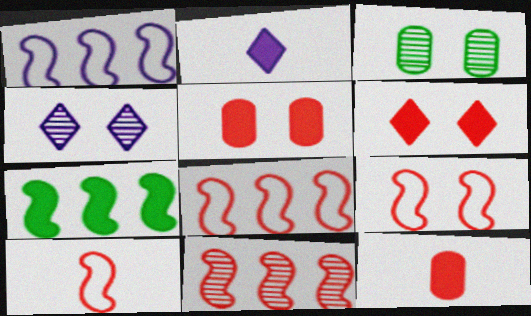[[1, 7, 11], 
[2, 3, 8], 
[2, 5, 7], 
[8, 9, 10]]